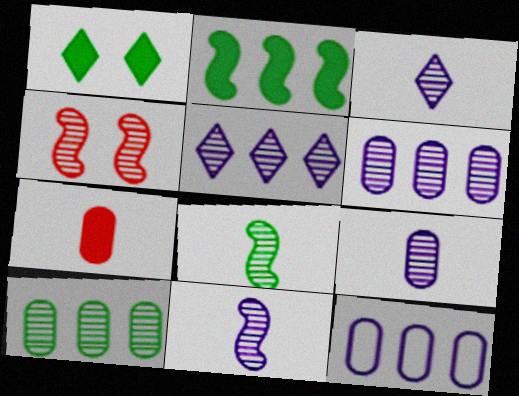[[3, 4, 10], 
[3, 9, 11]]